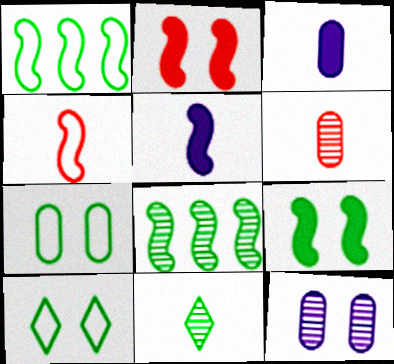[[2, 10, 12], 
[3, 4, 11]]